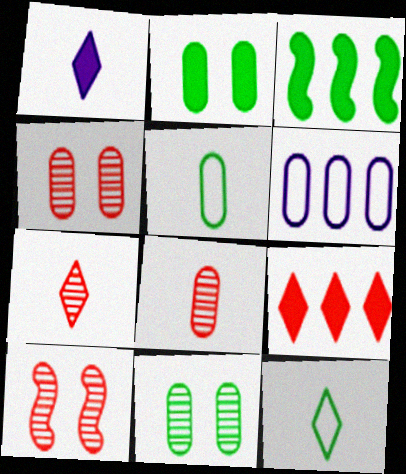[[1, 7, 12], 
[2, 6, 8], 
[3, 11, 12]]